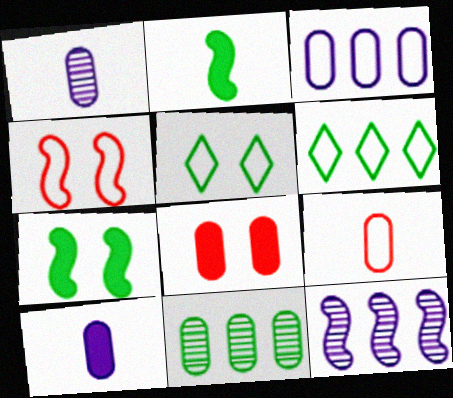[[2, 4, 12], 
[2, 5, 11]]